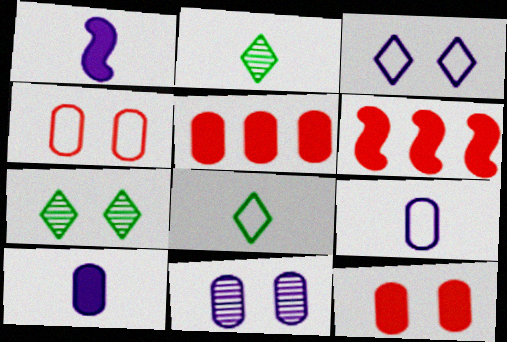[[6, 7, 9], 
[6, 8, 11]]